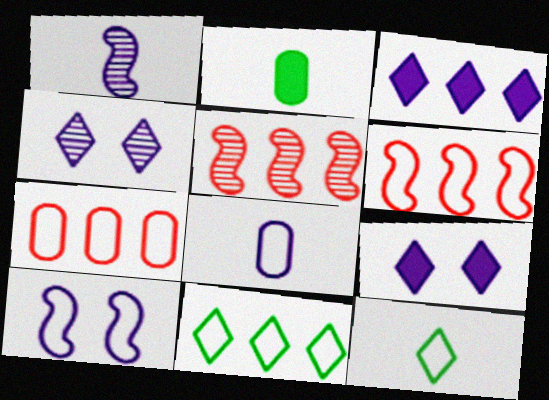[[2, 4, 6], 
[7, 10, 12]]